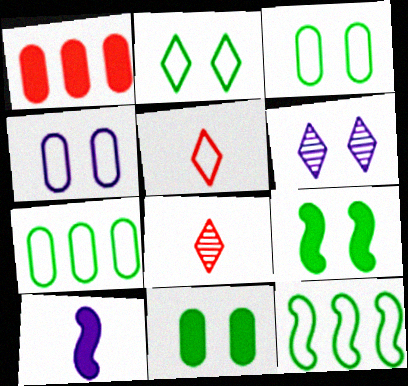[[4, 5, 12]]